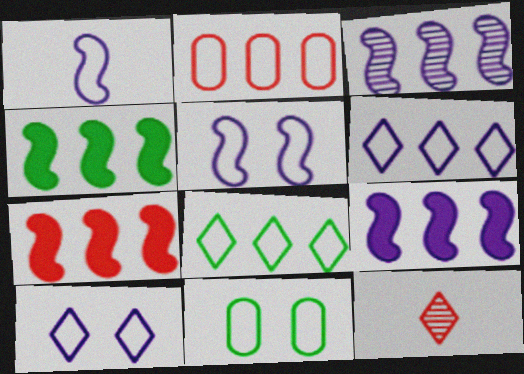[[4, 7, 9], 
[9, 11, 12]]